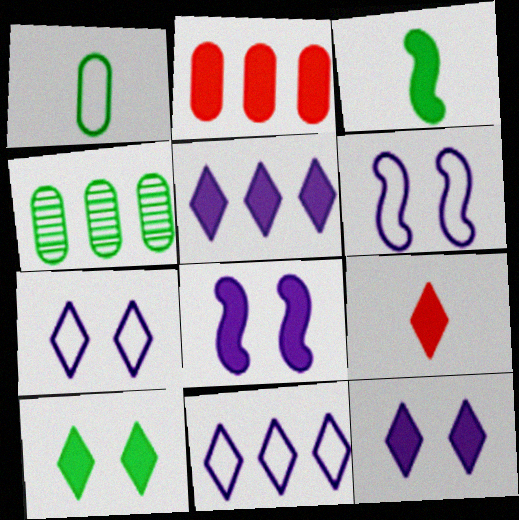[[2, 3, 12], 
[4, 6, 9], 
[5, 9, 10]]